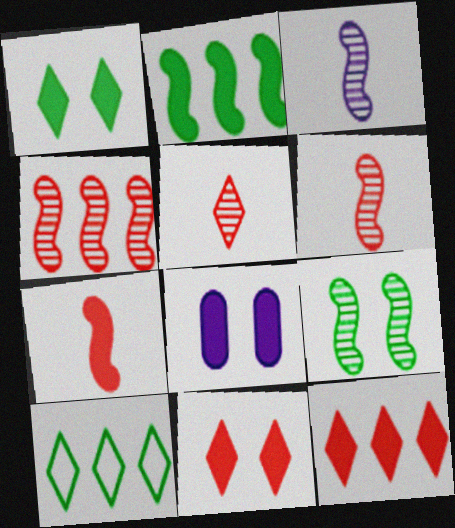[[3, 4, 9], 
[6, 8, 10]]